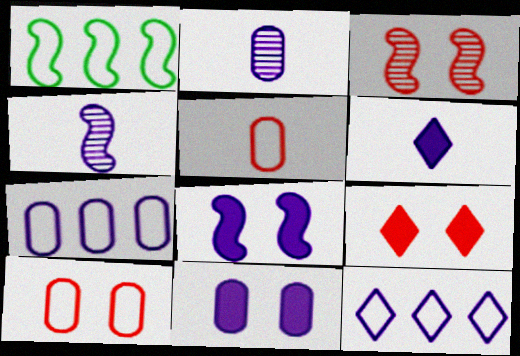[[1, 2, 9], 
[2, 7, 11], 
[2, 8, 12], 
[3, 9, 10], 
[4, 11, 12]]